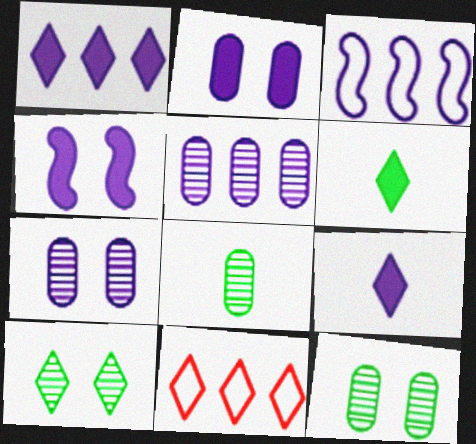[[1, 3, 5], 
[3, 7, 9], 
[4, 8, 11], 
[9, 10, 11]]